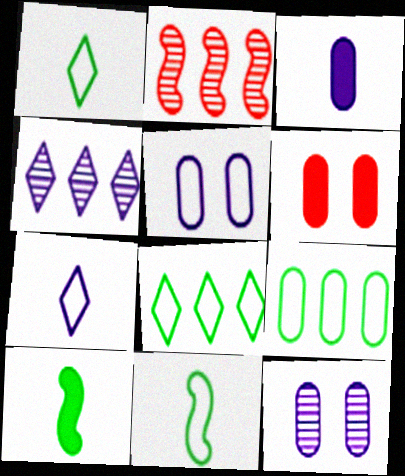[[4, 6, 11]]